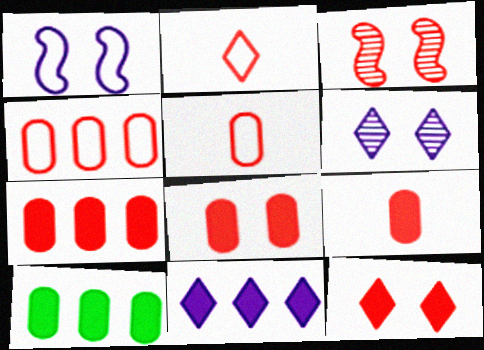[[2, 3, 7], 
[7, 8, 9]]